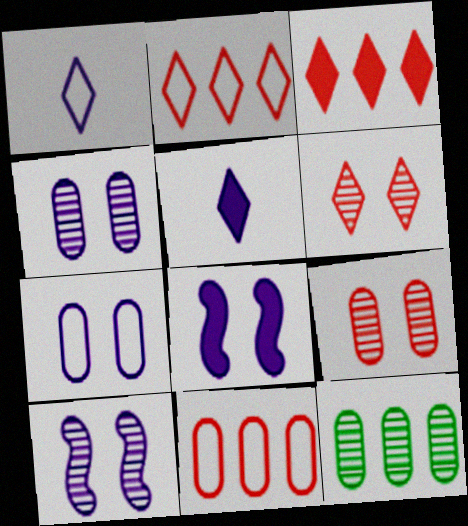[]